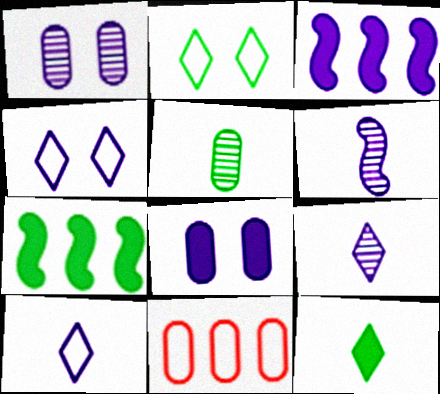[[1, 3, 10], 
[2, 5, 7], 
[5, 8, 11]]